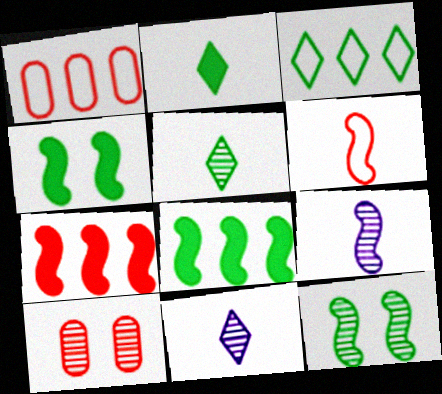[[1, 4, 11]]